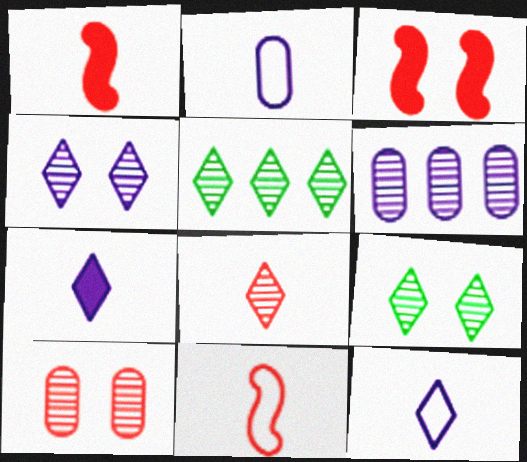[[2, 3, 5], 
[4, 5, 8]]